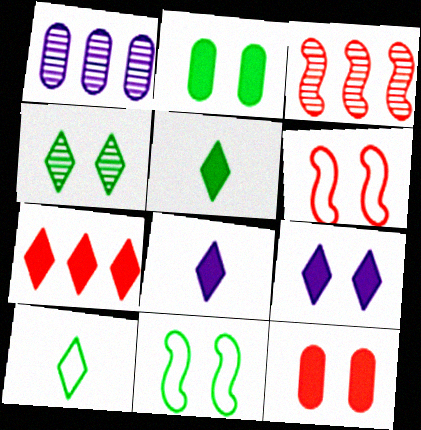[[1, 5, 6], 
[2, 4, 11], 
[5, 7, 9]]